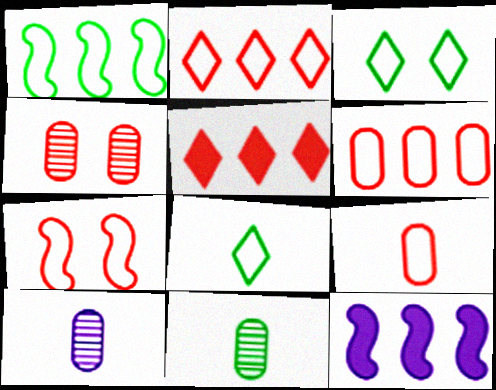[[2, 7, 9], 
[4, 8, 12]]